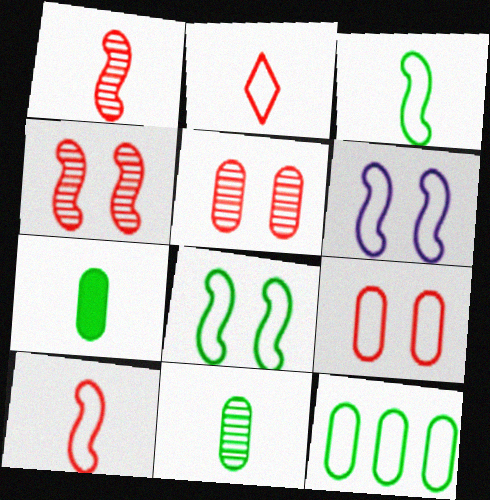[[2, 6, 12]]